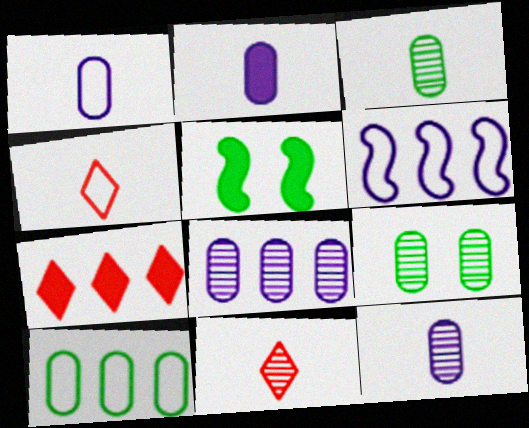[[1, 2, 12], 
[2, 5, 7], 
[4, 5, 8]]